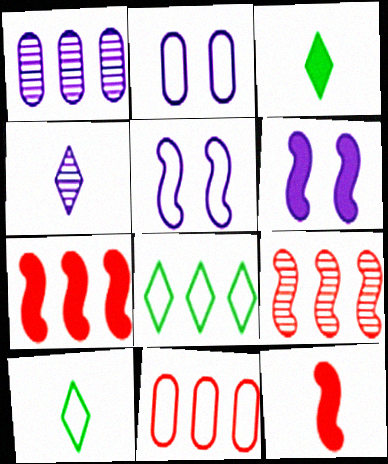[[1, 7, 8], 
[2, 3, 9], 
[5, 10, 11]]